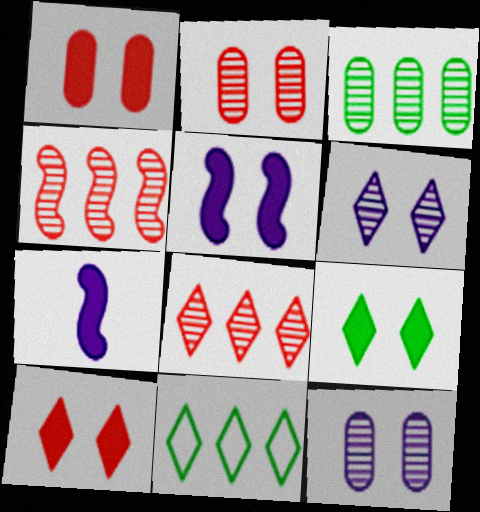[[1, 5, 9], 
[2, 7, 11]]